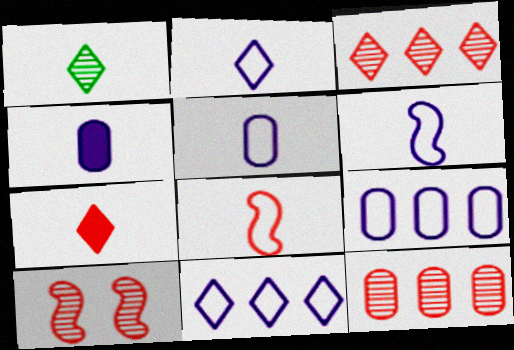[[1, 2, 7], 
[1, 4, 8], 
[2, 5, 6]]